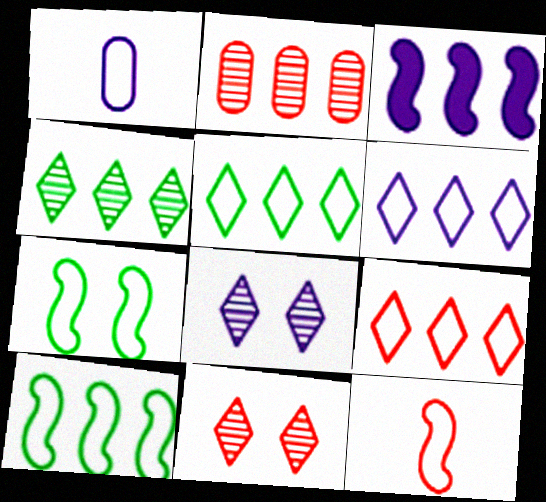[[1, 3, 8], 
[1, 7, 9], 
[2, 3, 5], 
[5, 6, 9]]